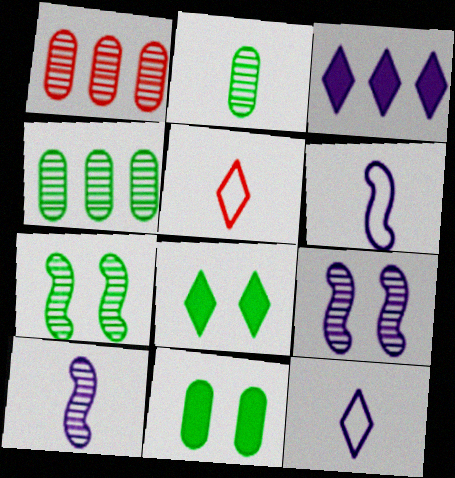[[1, 6, 8]]